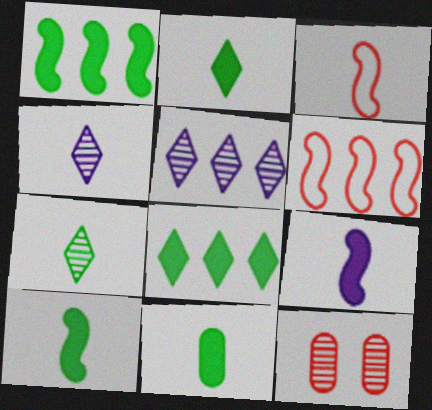[[2, 10, 11], 
[3, 4, 11]]